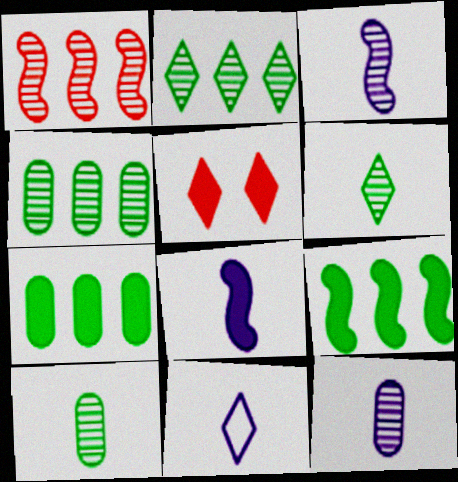[[2, 5, 11], 
[5, 7, 8], 
[8, 11, 12]]